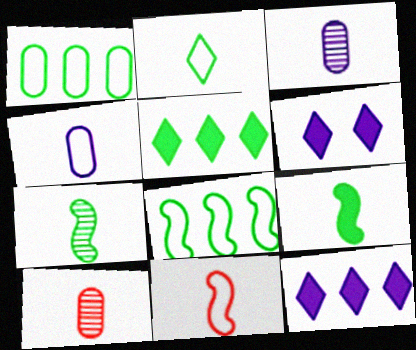[[2, 4, 11], 
[6, 8, 10]]